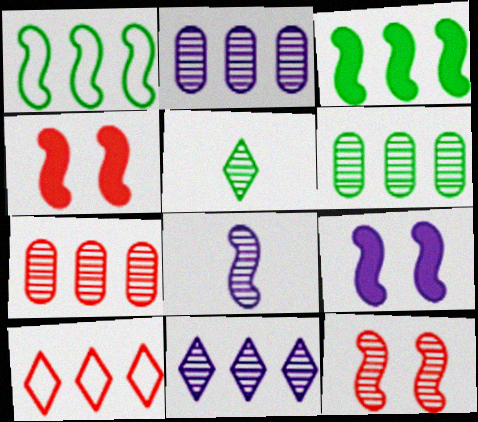[[1, 4, 8], 
[2, 3, 10], 
[2, 5, 12], 
[2, 6, 7]]